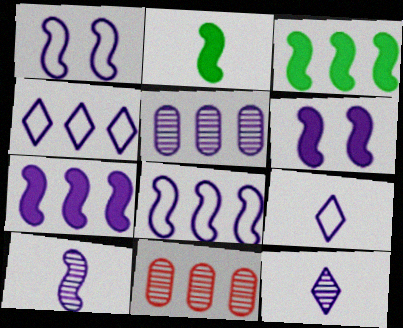[[1, 7, 10], 
[3, 4, 11], 
[4, 5, 7], 
[5, 6, 9], 
[6, 8, 10]]